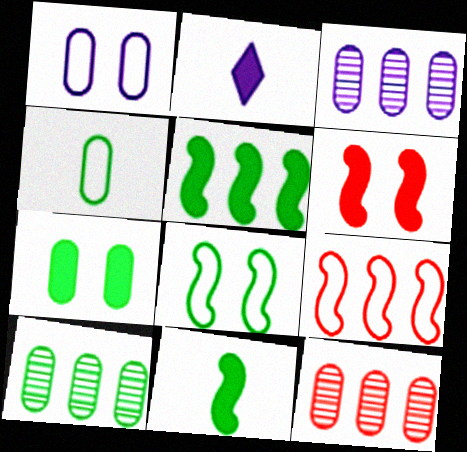[[2, 8, 12], 
[3, 10, 12], 
[4, 7, 10]]